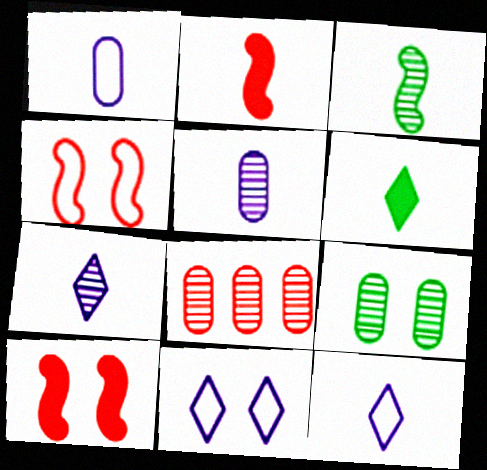[[5, 8, 9], 
[9, 10, 11]]